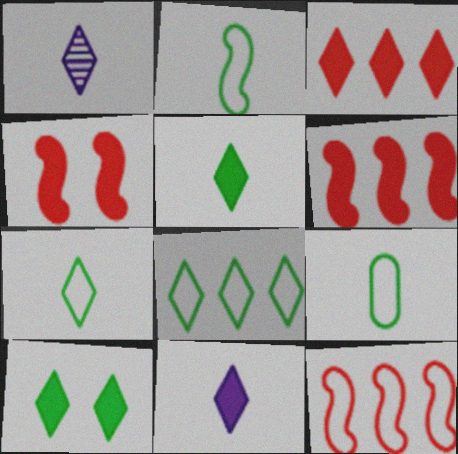[[2, 7, 9], 
[3, 10, 11]]